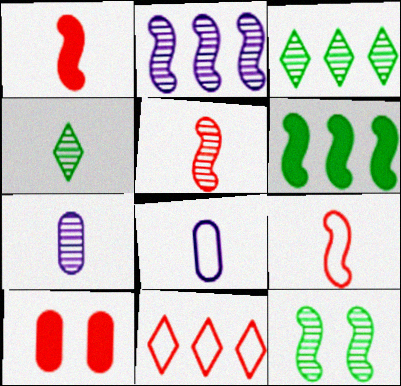[[1, 4, 8], 
[1, 5, 9], 
[2, 5, 12], 
[4, 5, 7], 
[5, 10, 11]]